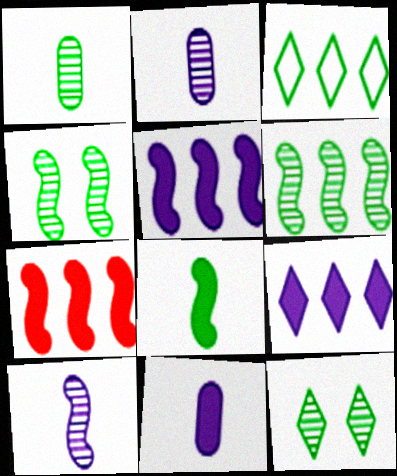[[1, 6, 12]]